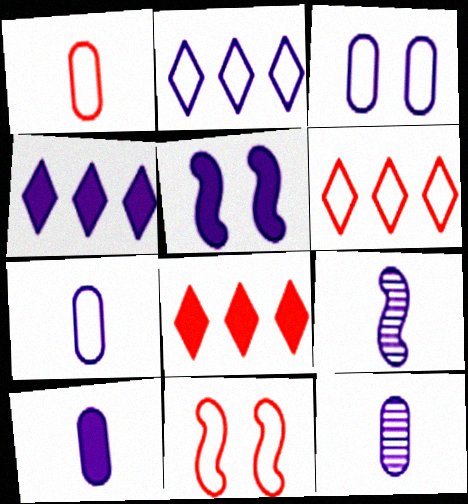[[1, 6, 11], 
[2, 5, 12], 
[3, 4, 9], 
[4, 5, 10], 
[7, 10, 12]]